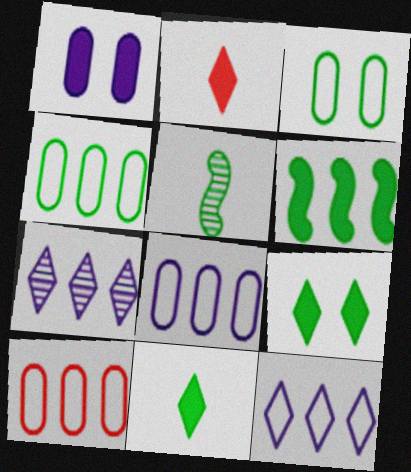[[1, 2, 6], 
[4, 5, 9], 
[4, 8, 10], 
[6, 7, 10]]